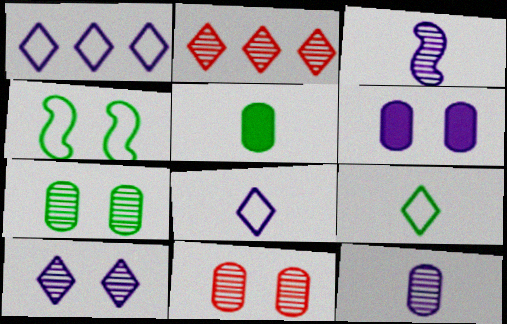[[1, 3, 6], 
[2, 3, 7]]